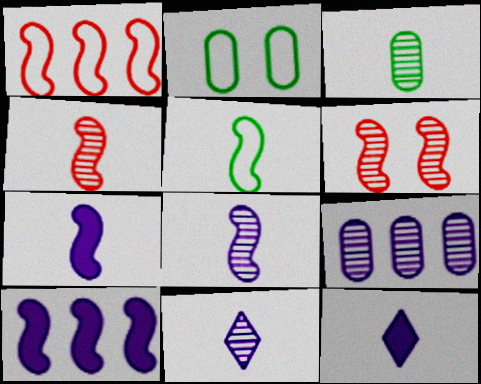[[3, 4, 11], 
[4, 5, 7], 
[5, 6, 10]]